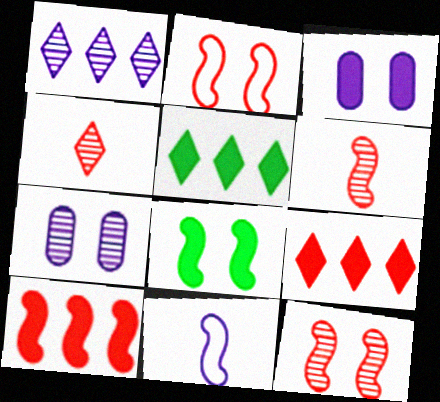[[1, 3, 11], 
[2, 6, 10]]